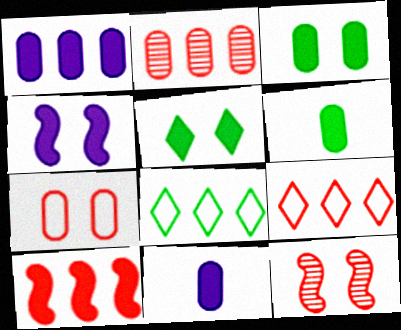[[2, 9, 10], 
[5, 10, 11], 
[8, 11, 12]]